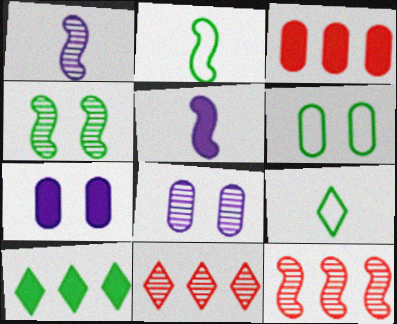[[1, 4, 12], 
[2, 7, 11], 
[5, 6, 11], 
[7, 9, 12]]